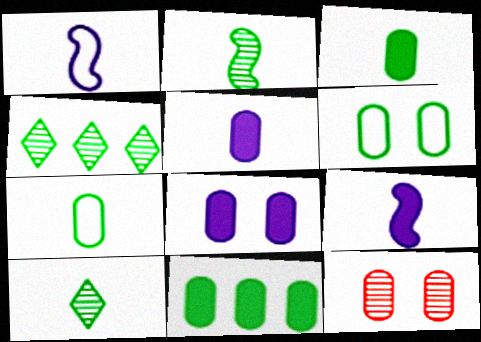[[6, 8, 12]]